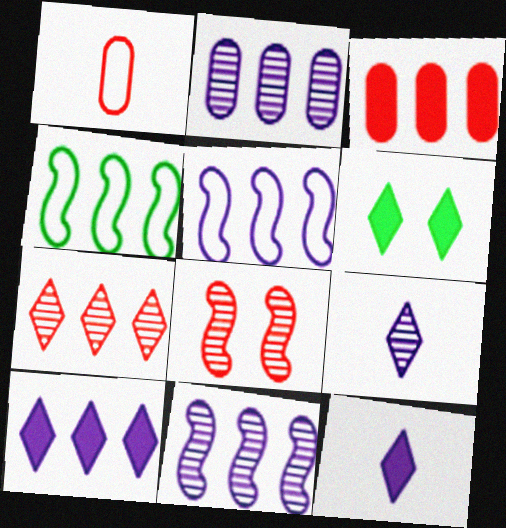[[1, 6, 11], 
[2, 5, 10]]